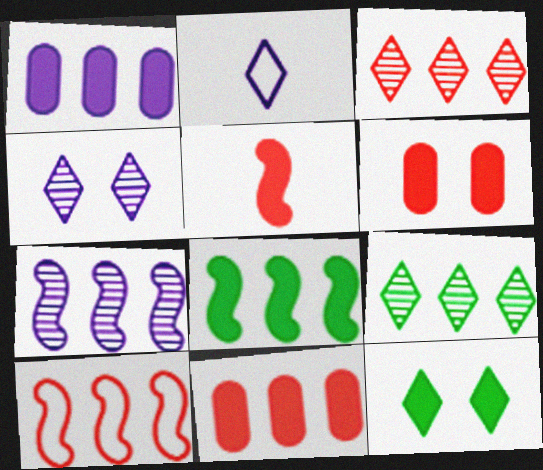[[1, 5, 12], 
[1, 9, 10], 
[2, 3, 12], 
[3, 10, 11], 
[7, 8, 10]]